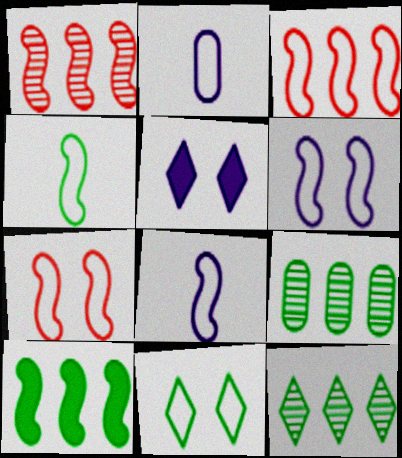[[2, 3, 11], 
[3, 4, 6]]